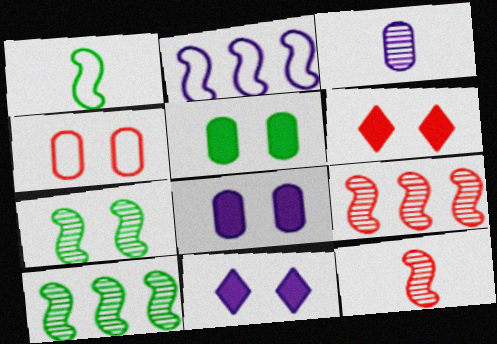[[2, 3, 11], 
[4, 7, 11]]